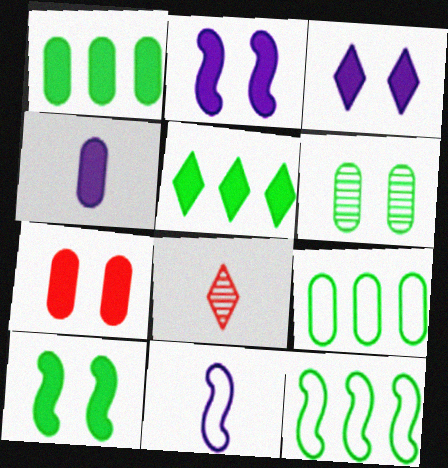[[1, 4, 7], 
[2, 8, 9], 
[3, 7, 10]]